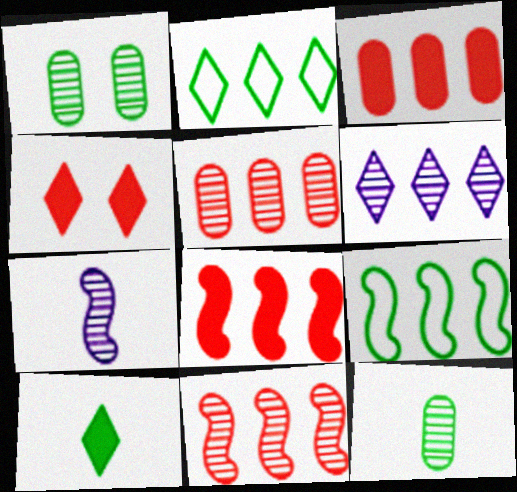[[1, 9, 10], 
[3, 6, 9]]